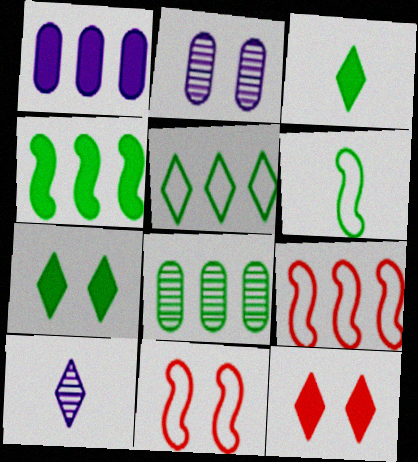[[2, 3, 9], 
[2, 7, 11], 
[4, 5, 8], 
[5, 10, 12], 
[6, 7, 8]]